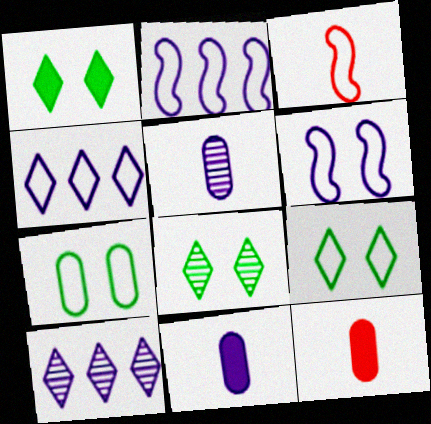[[1, 8, 9], 
[2, 8, 12], 
[3, 4, 7], 
[6, 10, 11]]